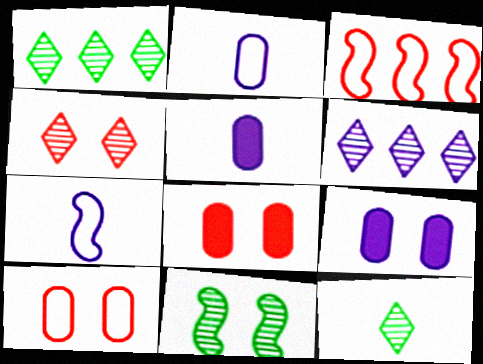[[1, 7, 8], 
[3, 9, 12], 
[4, 6, 12], 
[6, 7, 9]]